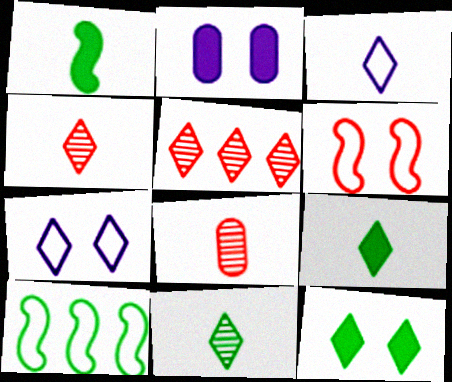[[1, 3, 8], 
[2, 4, 10], 
[3, 4, 9], 
[3, 5, 12], 
[5, 7, 9]]